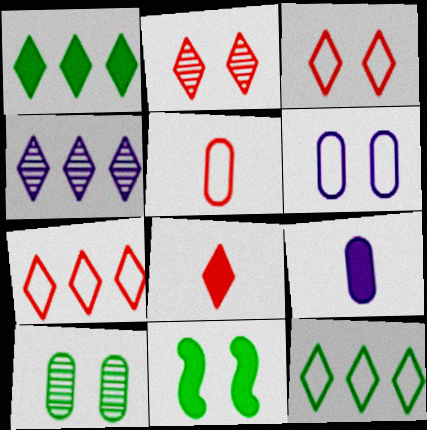[[1, 4, 7], 
[2, 6, 11], 
[2, 7, 8], 
[4, 5, 11]]